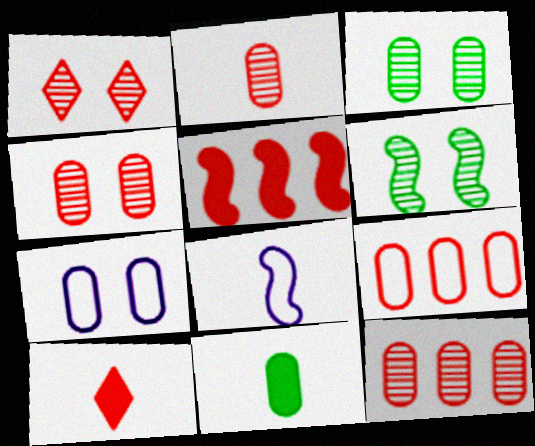[[2, 4, 12], 
[5, 6, 8], 
[7, 11, 12]]